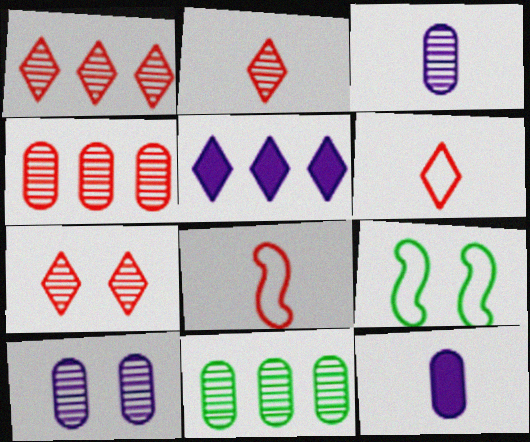[[1, 2, 7], 
[1, 9, 12]]